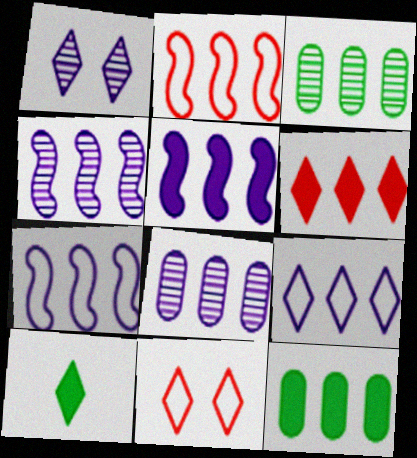[[3, 6, 7], 
[4, 5, 7], 
[5, 6, 12], 
[5, 8, 9]]